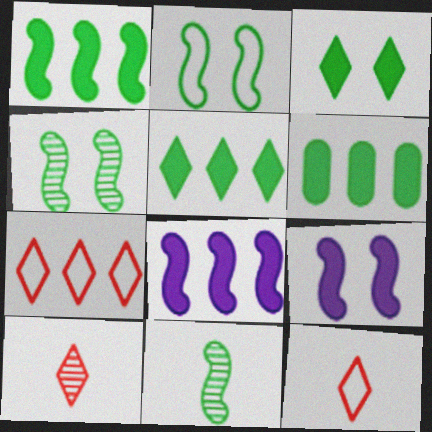[[1, 2, 11], 
[1, 5, 6]]